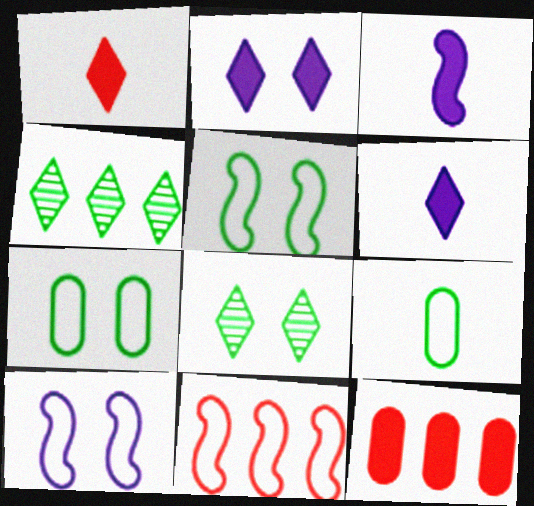[]